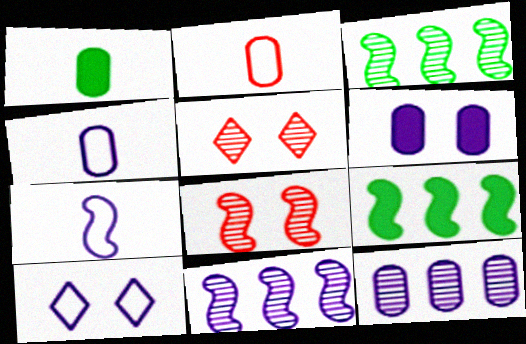[[4, 5, 9], 
[4, 6, 12], 
[7, 8, 9]]